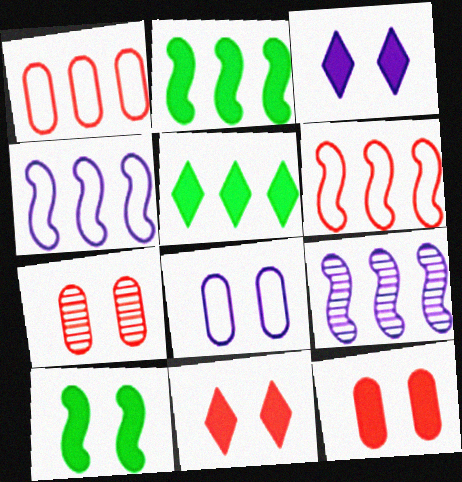[[1, 5, 9], 
[2, 6, 9], 
[3, 10, 12]]